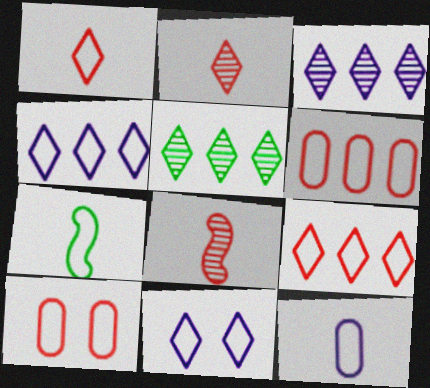[[1, 7, 12], 
[4, 7, 10], 
[6, 7, 11]]